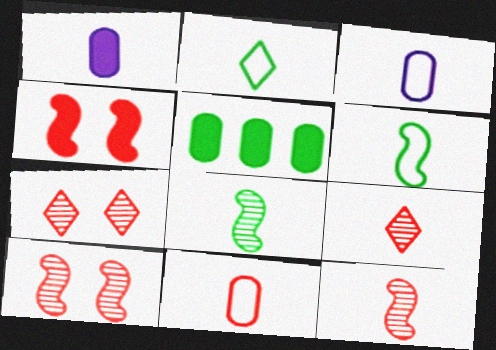[[1, 2, 12], 
[1, 6, 9]]